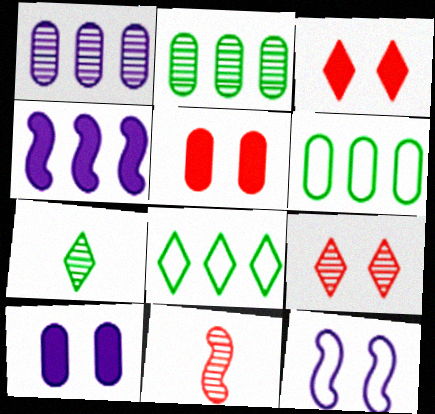[[8, 10, 11]]